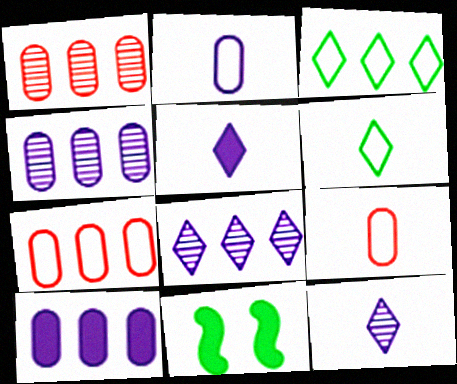[[7, 11, 12], 
[8, 9, 11]]